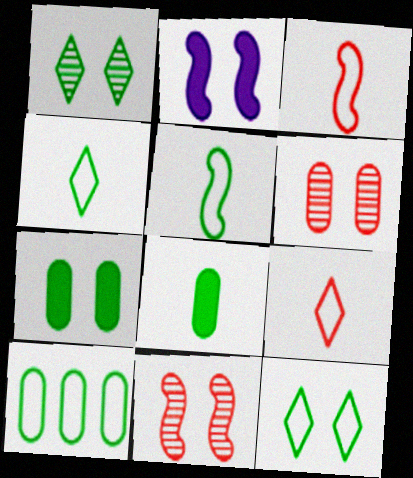[[2, 6, 12], 
[5, 10, 12]]